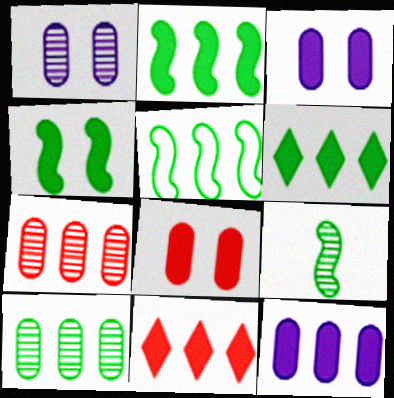[[2, 11, 12], 
[4, 5, 9], 
[5, 6, 10]]